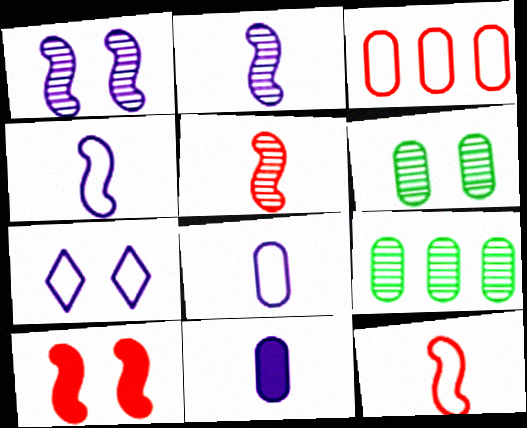[[3, 6, 11], 
[6, 7, 10]]